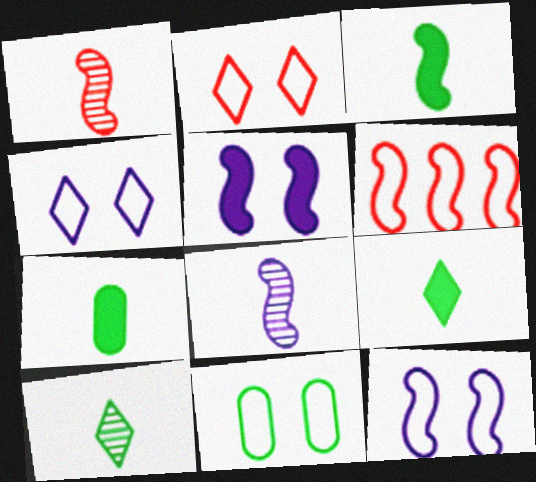[[2, 11, 12], 
[3, 7, 9]]